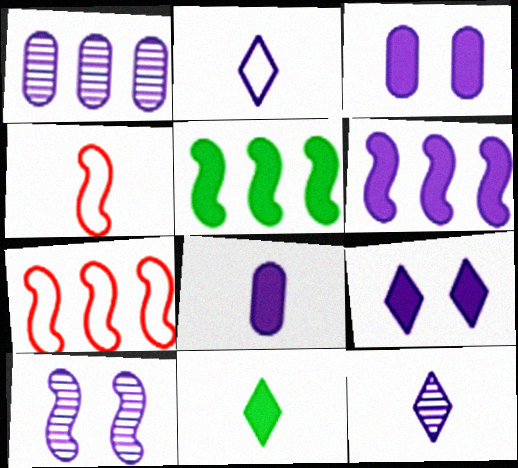[[1, 10, 12], 
[4, 5, 10], 
[6, 8, 9]]